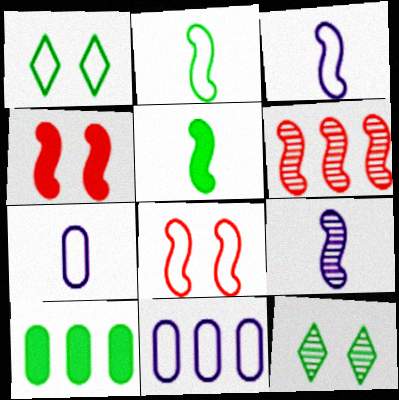[[2, 10, 12]]